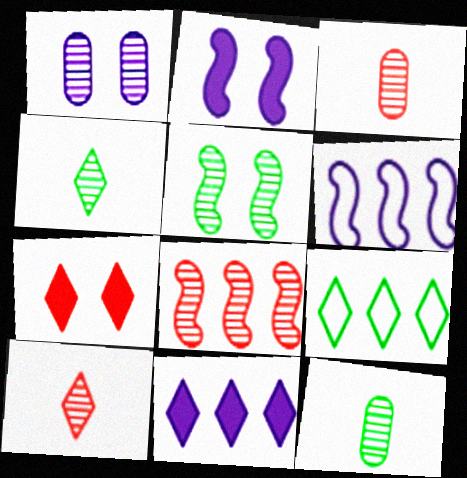[[1, 4, 8], 
[2, 3, 9], 
[6, 7, 12]]